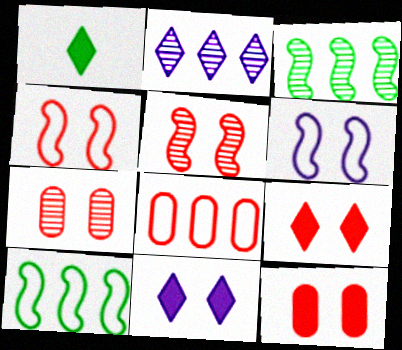[[4, 7, 9]]